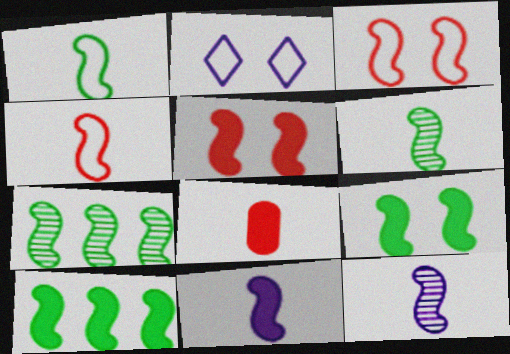[[1, 7, 9], 
[2, 7, 8], 
[3, 7, 11], 
[3, 10, 12], 
[4, 6, 11], 
[5, 10, 11]]